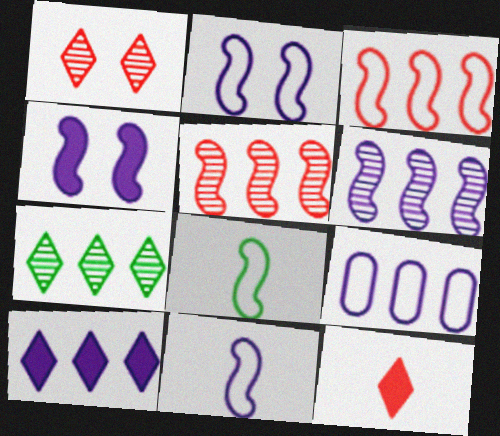[[2, 3, 8], 
[4, 5, 8], 
[4, 6, 11], 
[6, 9, 10]]